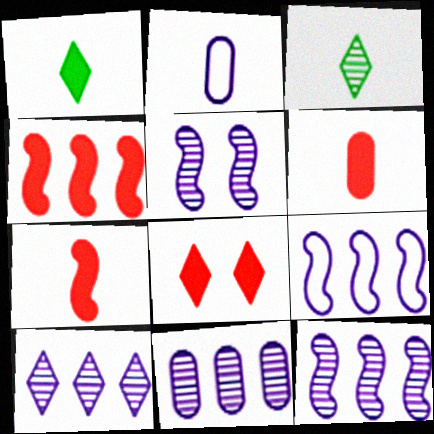[[2, 3, 7], 
[4, 6, 8], 
[10, 11, 12]]